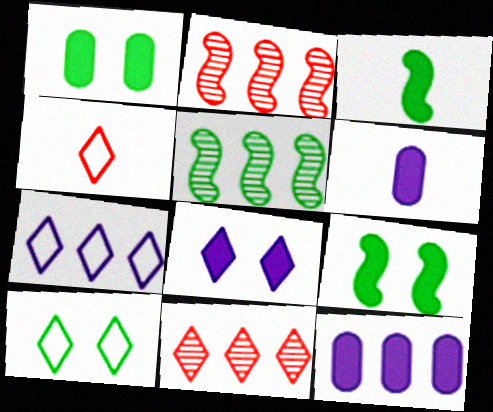[[2, 6, 10], 
[4, 7, 10]]